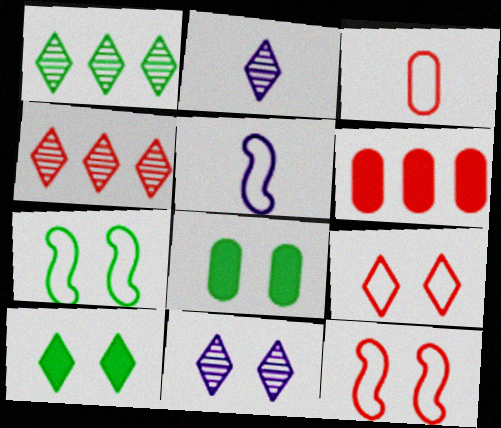[[2, 6, 7], 
[4, 5, 8], 
[8, 11, 12], 
[9, 10, 11]]